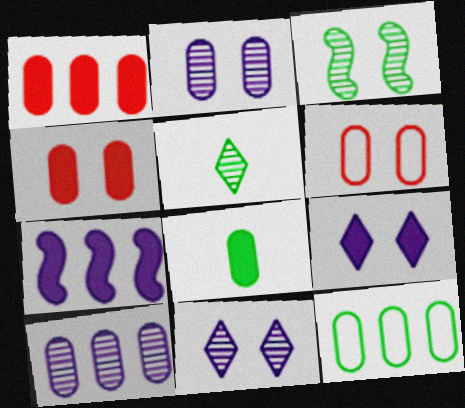[[1, 10, 12], 
[3, 6, 9], 
[5, 6, 7], 
[6, 8, 10]]